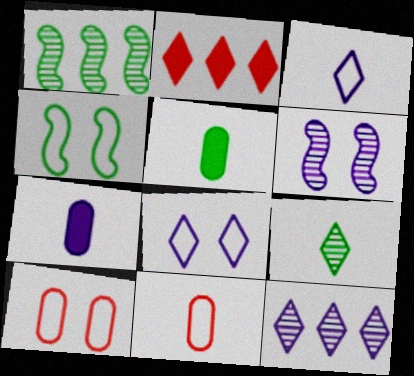[[2, 8, 9], 
[4, 8, 10]]